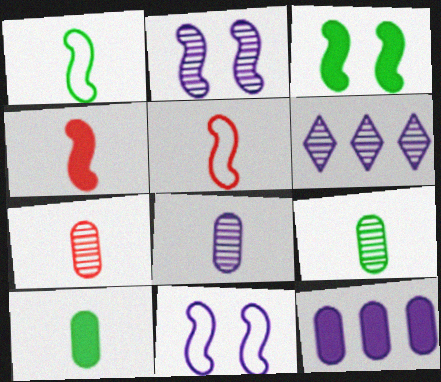[[2, 6, 8], 
[7, 8, 9]]